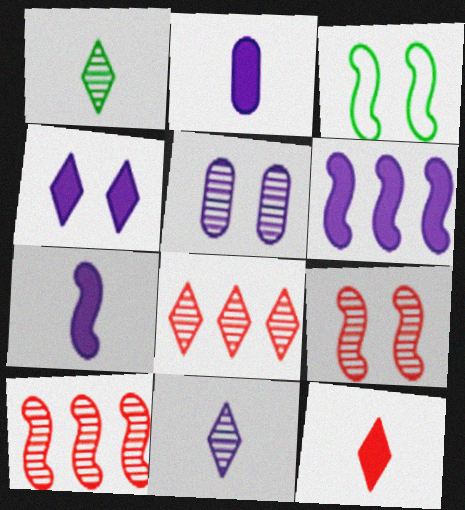[[1, 5, 10], 
[2, 3, 8], 
[2, 4, 6], 
[3, 7, 10]]